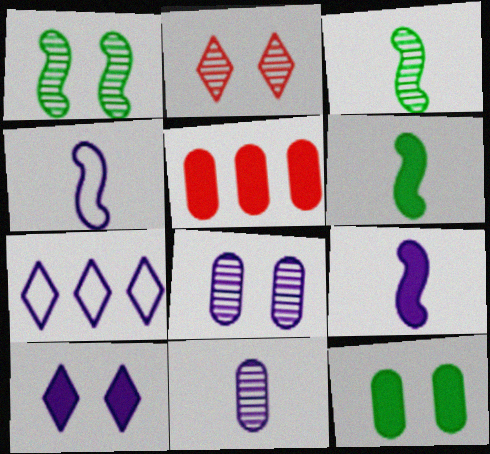[[1, 2, 8], 
[5, 6, 10], 
[7, 8, 9]]